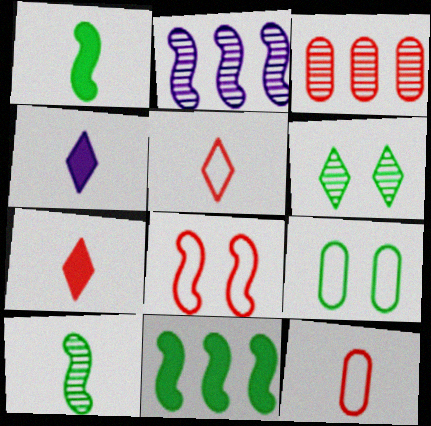[[1, 2, 8], 
[2, 7, 9], 
[3, 7, 8], 
[4, 10, 12]]